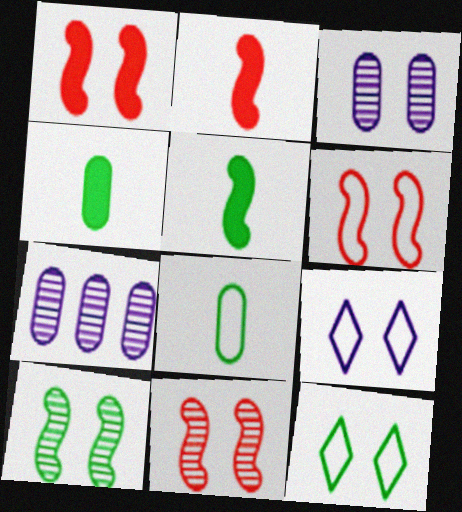[[1, 3, 12], 
[1, 6, 11], 
[2, 7, 12]]